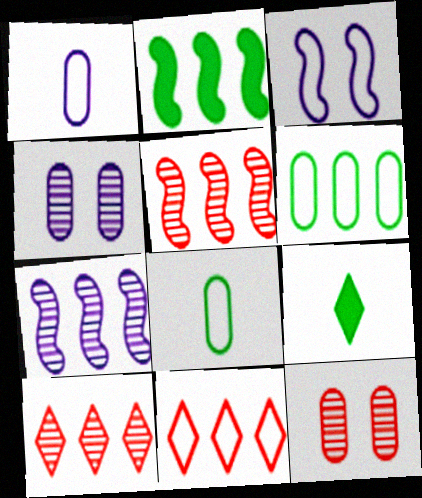[[3, 8, 11]]